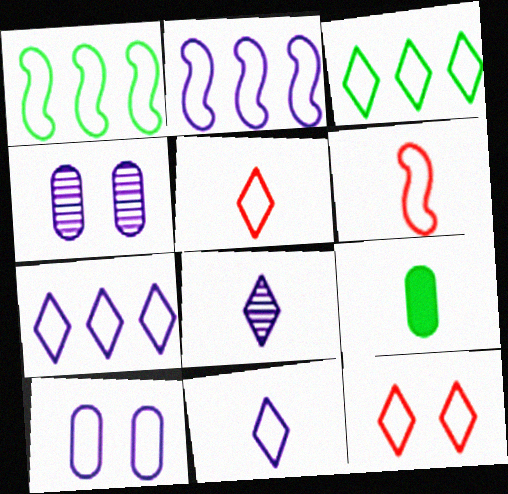[[1, 5, 10], 
[2, 10, 11], 
[3, 6, 10], 
[3, 11, 12], 
[6, 8, 9]]